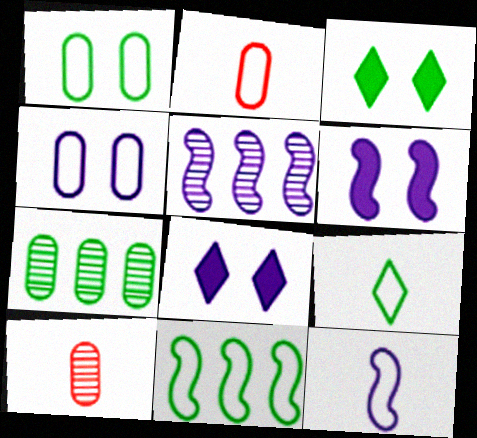[[1, 9, 11], 
[2, 3, 5], 
[2, 9, 12], 
[5, 6, 12], 
[8, 10, 11]]